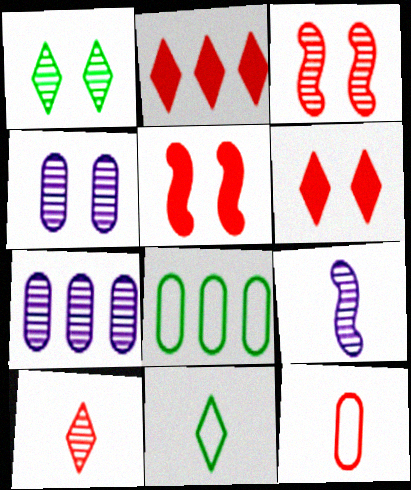[[1, 3, 4], 
[2, 3, 12], 
[5, 7, 11], 
[6, 8, 9]]